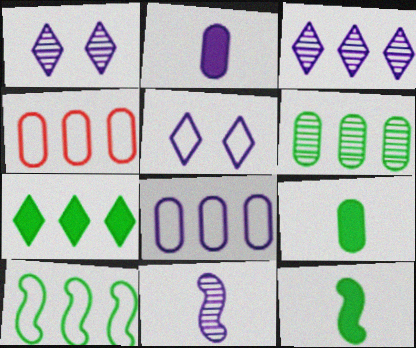[[1, 4, 12], 
[6, 7, 10]]